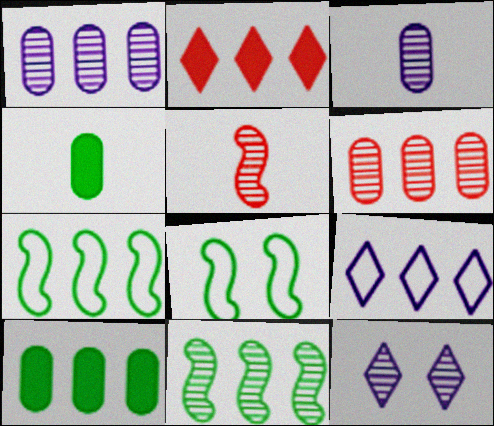[[1, 2, 7], 
[2, 3, 8]]